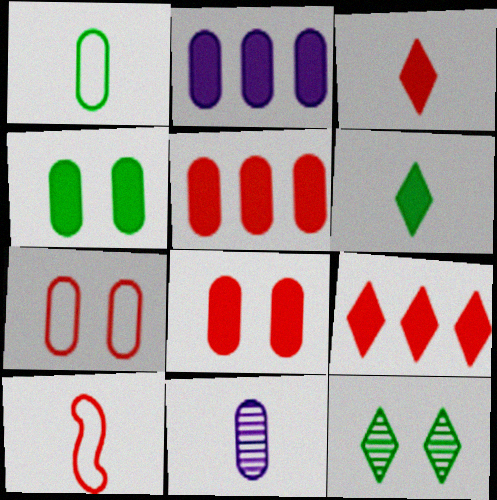[[2, 10, 12], 
[6, 10, 11]]